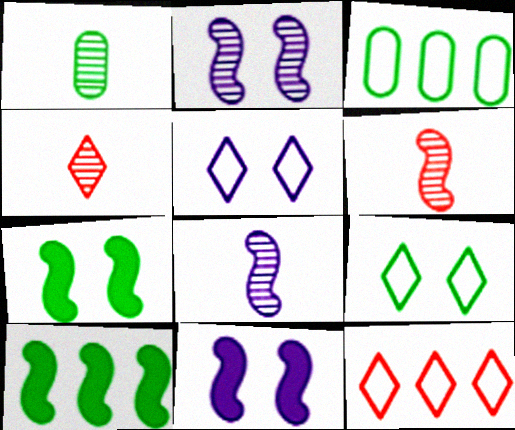[[1, 4, 8], 
[1, 9, 10], 
[1, 11, 12], 
[3, 4, 11]]